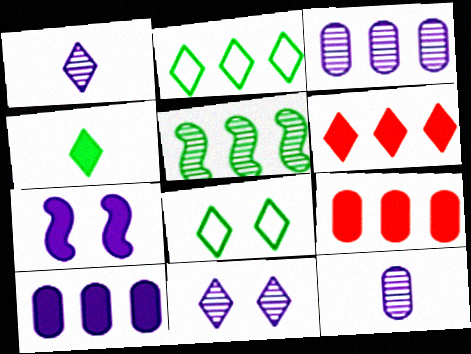[[1, 6, 8], 
[4, 7, 9]]